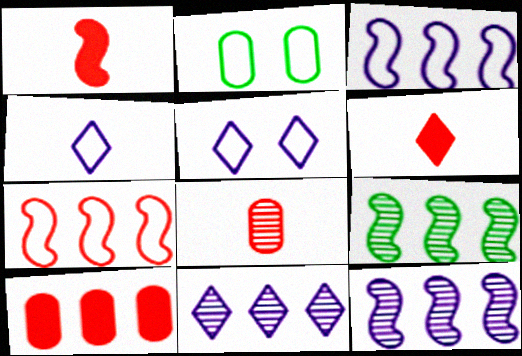[[1, 2, 11], 
[2, 4, 7], 
[2, 6, 12]]